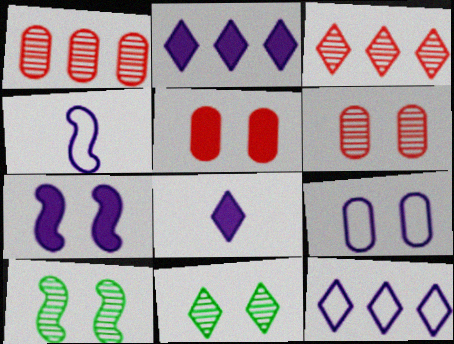[[4, 9, 12]]